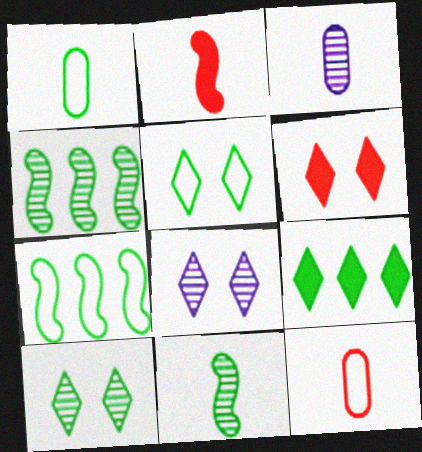[[1, 5, 7], 
[3, 6, 7], 
[5, 6, 8]]